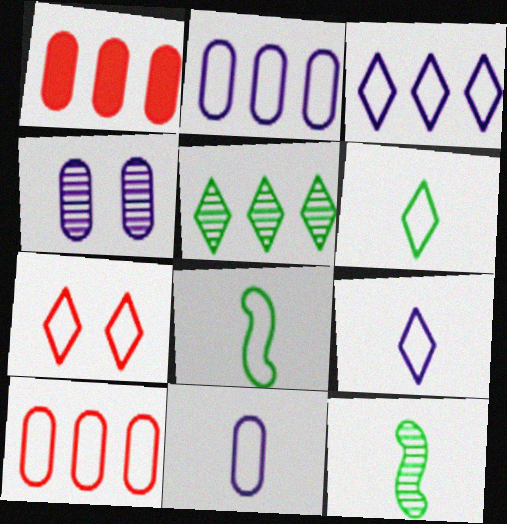[[2, 7, 8], 
[3, 6, 7]]